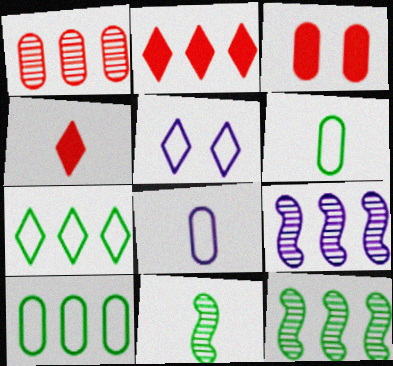[[2, 9, 10], 
[4, 8, 11]]